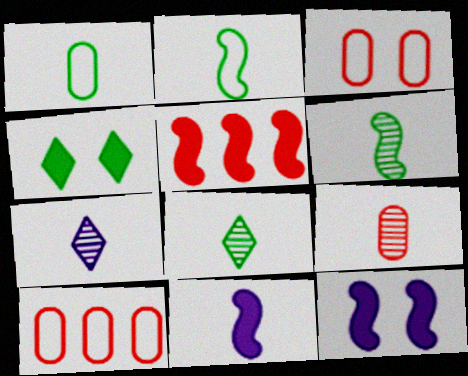[[6, 7, 9], 
[8, 10, 12]]